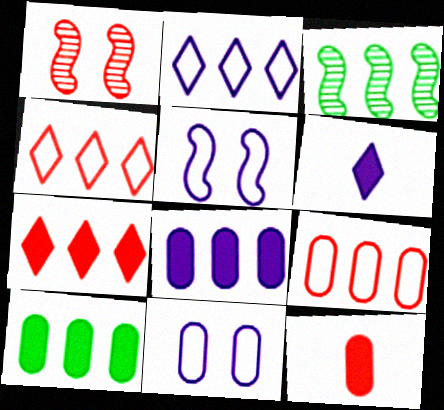[[1, 4, 12], 
[3, 4, 8]]